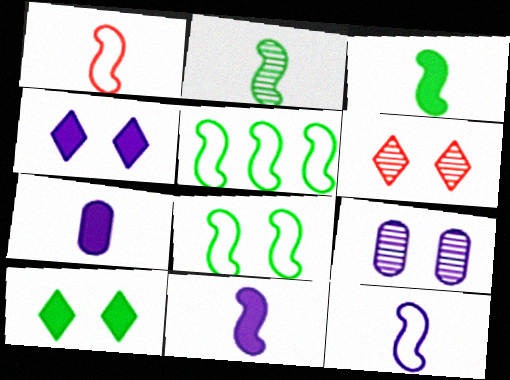[[1, 2, 11], 
[5, 6, 7]]